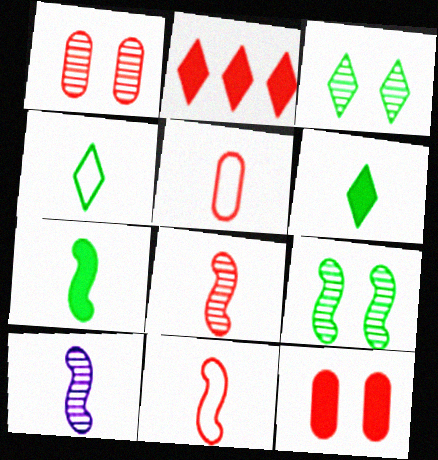[[1, 2, 11], 
[5, 6, 10], 
[7, 10, 11]]